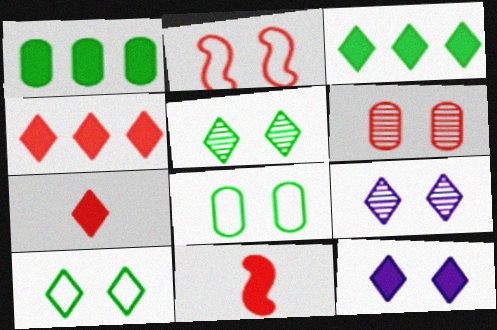[[1, 11, 12], 
[3, 7, 12]]